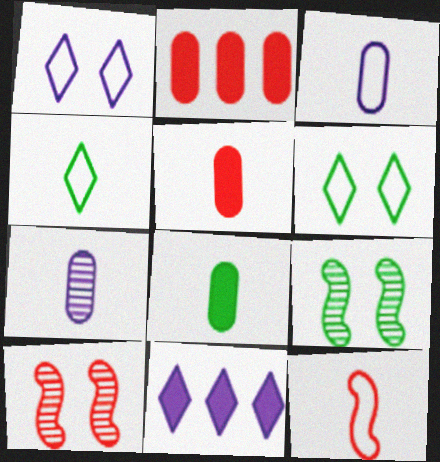[[3, 4, 12]]